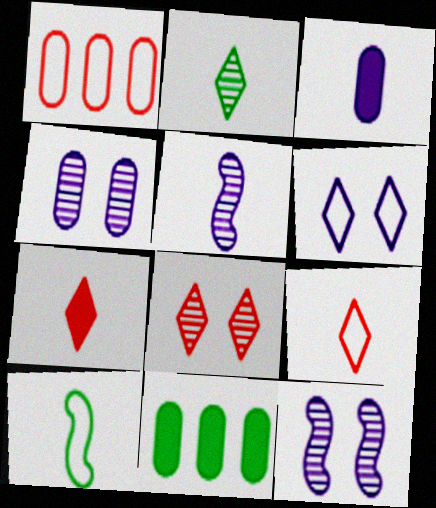[[1, 6, 10], 
[9, 11, 12]]